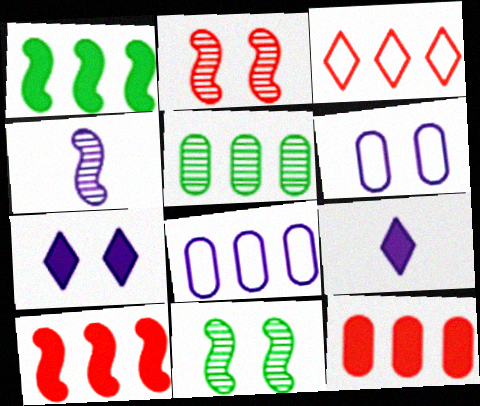[[4, 7, 8], 
[5, 8, 12]]